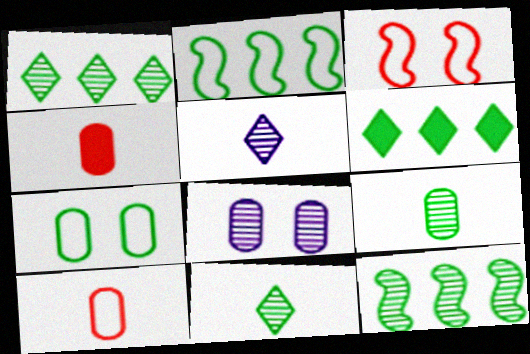[]